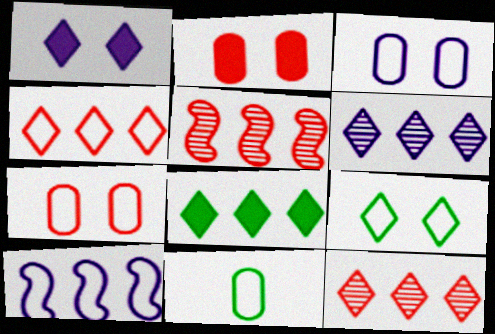[[1, 5, 11], 
[4, 6, 8]]